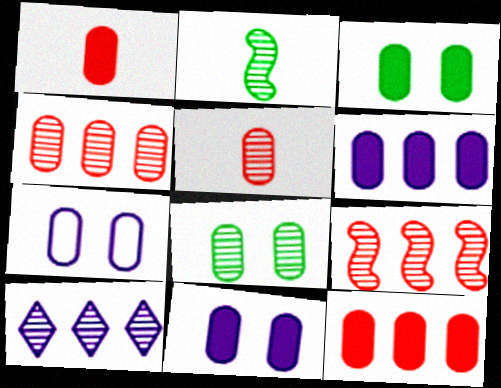[[1, 3, 6]]